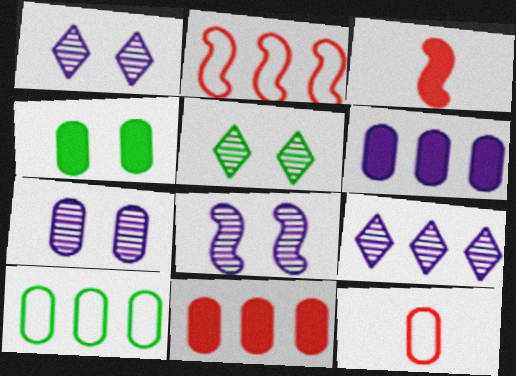[[1, 3, 10], 
[1, 7, 8]]